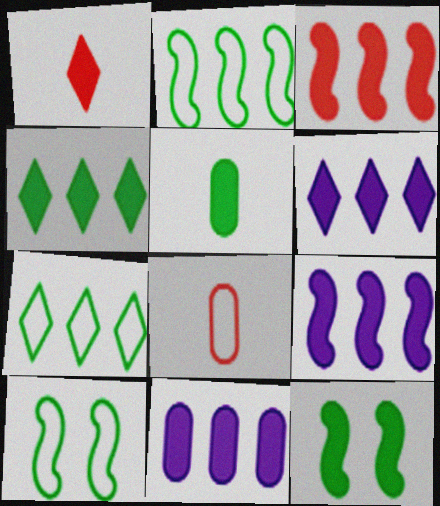[[1, 11, 12], 
[3, 4, 11], 
[4, 5, 12], 
[6, 9, 11]]